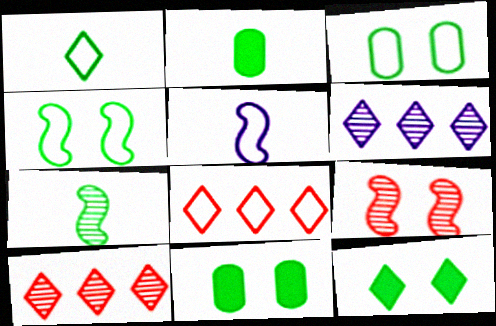[[1, 2, 7], 
[3, 5, 8], 
[5, 10, 11]]